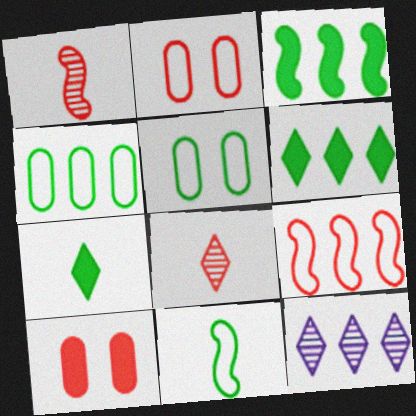[[8, 9, 10], 
[10, 11, 12]]